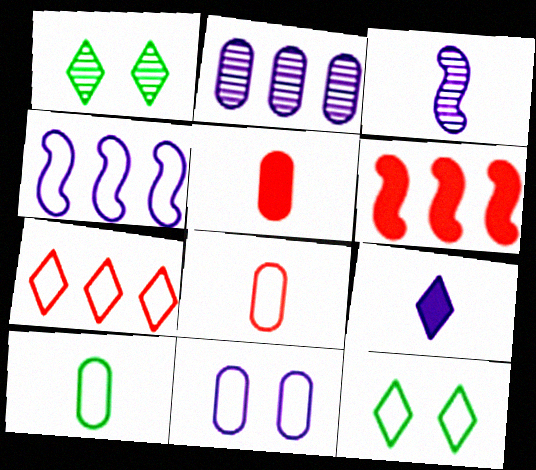[[1, 4, 5], 
[1, 7, 9], 
[4, 8, 12]]